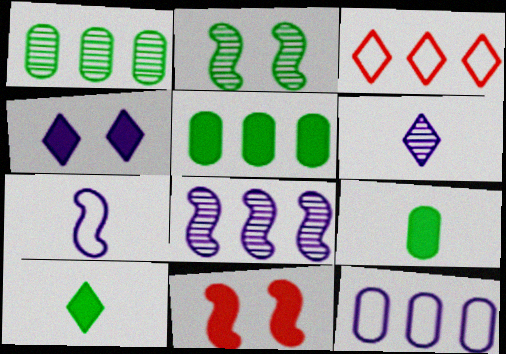[[3, 5, 8]]